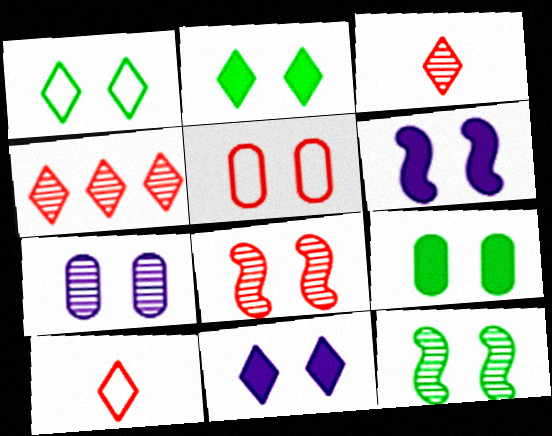[[1, 9, 12], 
[5, 7, 9], 
[5, 11, 12]]